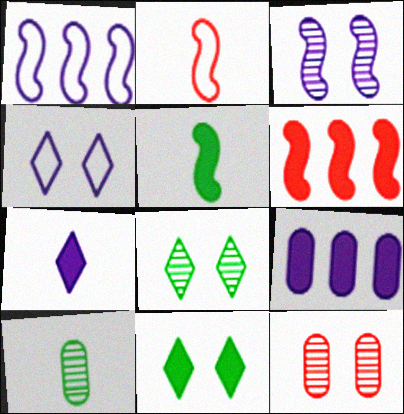[[2, 7, 10], 
[2, 8, 9], 
[3, 8, 12], 
[4, 6, 10]]